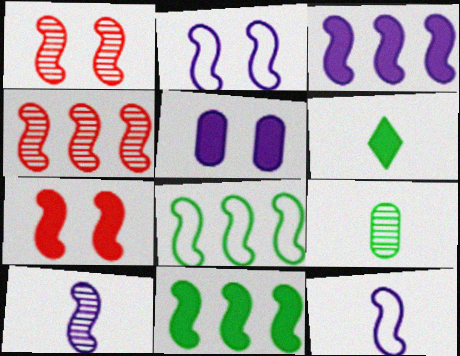[[1, 11, 12], 
[2, 3, 10], 
[3, 4, 8], 
[7, 8, 10]]